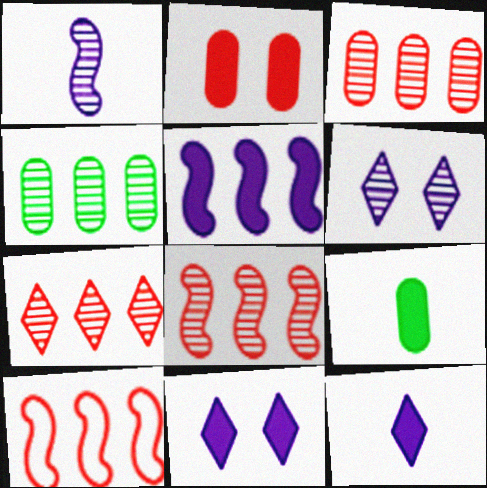[[3, 7, 8], 
[6, 9, 10]]